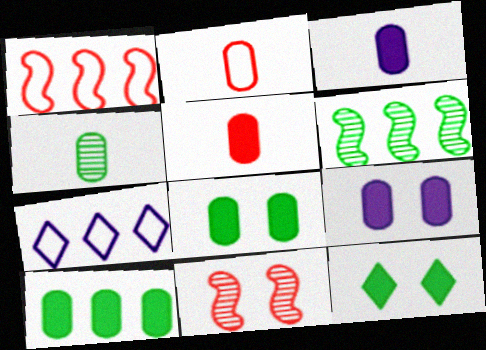[[2, 3, 4], 
[5, 9, 10]]